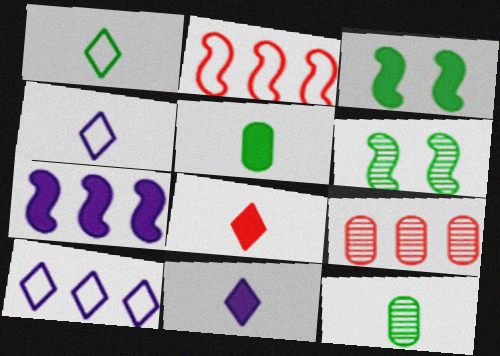[[3, 4, 9]]